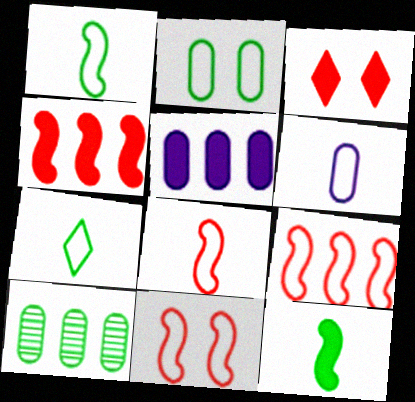[[3, 5, 12], 
[6, 7, 8], 
[8, 9, 11]]